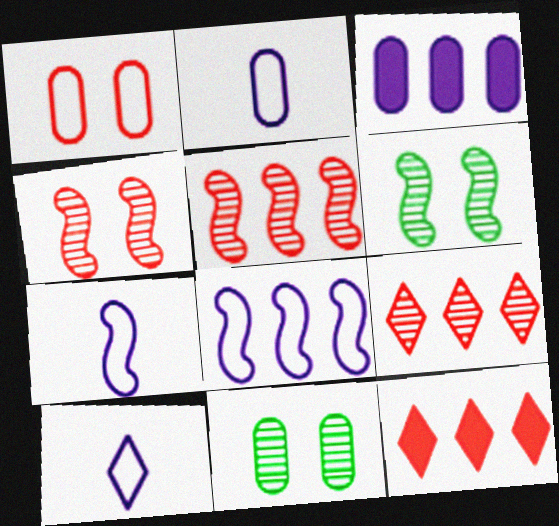[[2, 6, 12], 
[2, 7, 10], 
[7, 11, 12]]